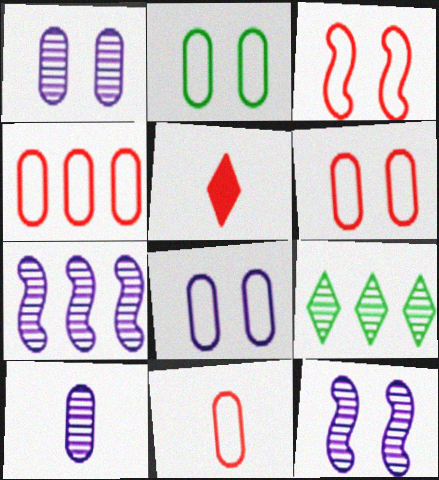[[2, 5, 7], 
[2, 6, 8], 
[4, 6, 11]]